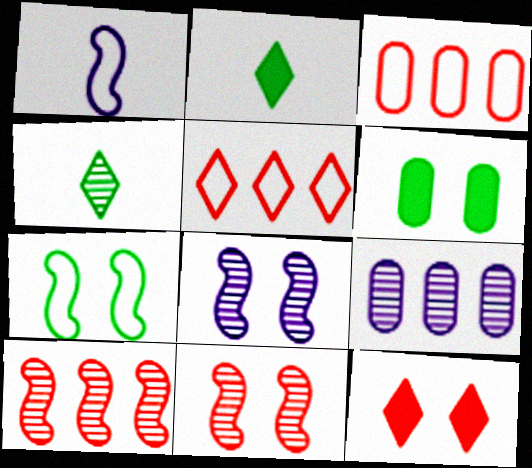[[2, 3, 8], 
[4, 9, 11]]